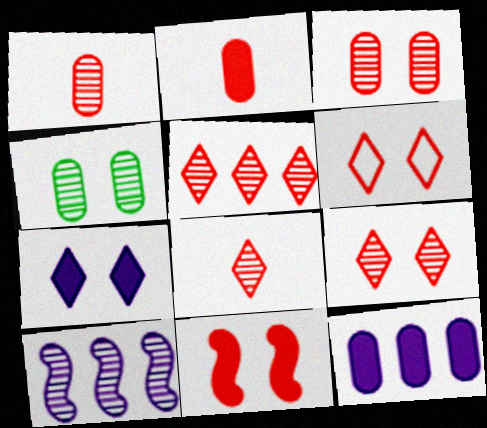[[3, 6, 11], 
[4, 8, 10], 
[5, 8, 9]]